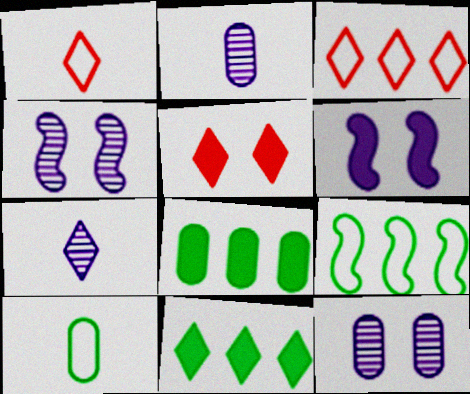[[1, 4, 8], 
[2, 5, 9]]